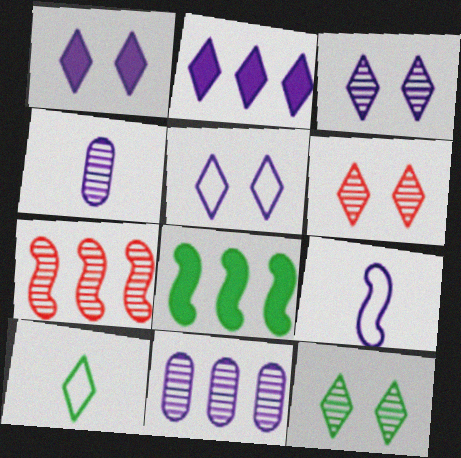[[1, 3, 5], 
[1, 9, 11], 
[2, 6, 10], 
[3, 6, 12], 
[4, 7, 12]]